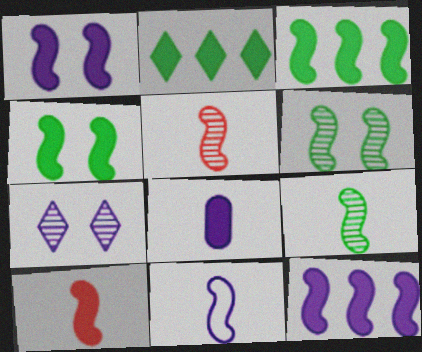[[1, 3, 10], 
[4, 10, 12], 
[9, 10, 11]]